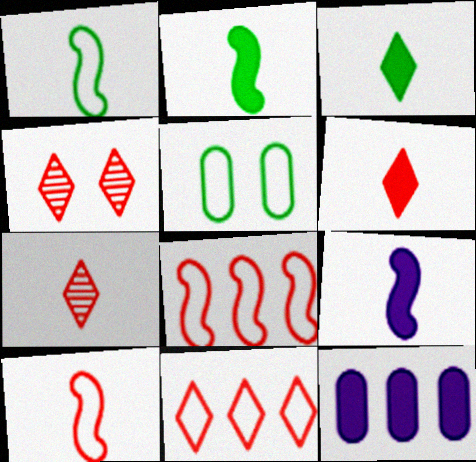[[1, 4, 12], 
[4, 6, 11]]